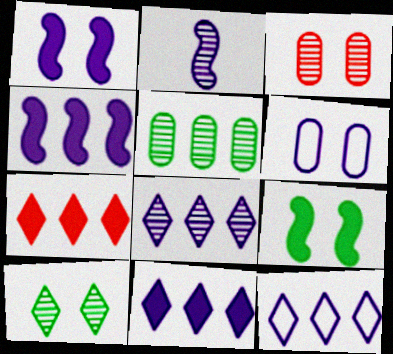[[2, 6, 11], 
[8, 11, 12]]